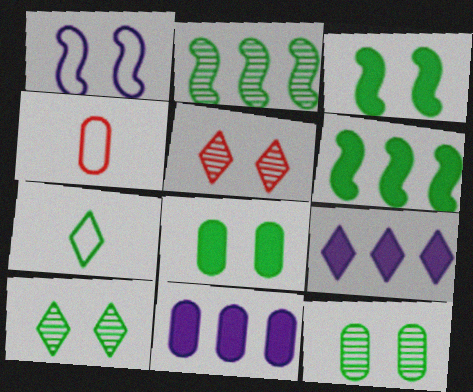[[1, 5, 8], 
[2, 7, 8], 
[4, 11, 12], 
[5, 7, 9], 
[6, 7, 12]]